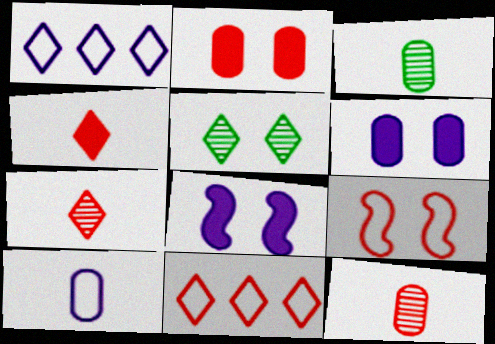[[1, 4, 5], 
[3, 8, 11], 
[5, 6, 9]]